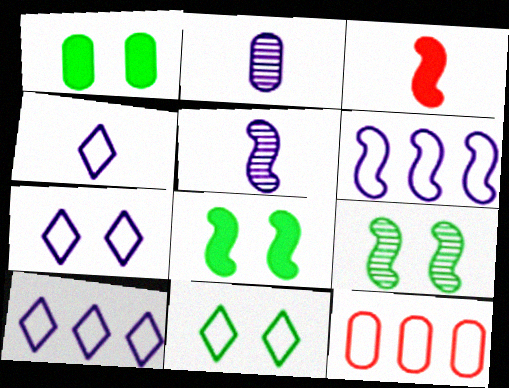[[1, 2, 12], 
[1, 9, 11], 
[3, 6, 9], 
[4, 7, 10]]